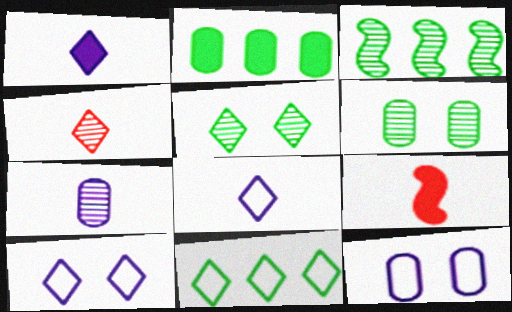[[2, 3, 11]]